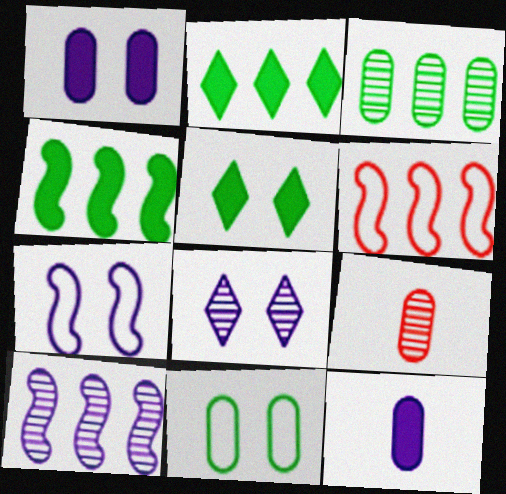[[1, 7, 8], 
[2, 7, 9], 
[4, 6, 10]]